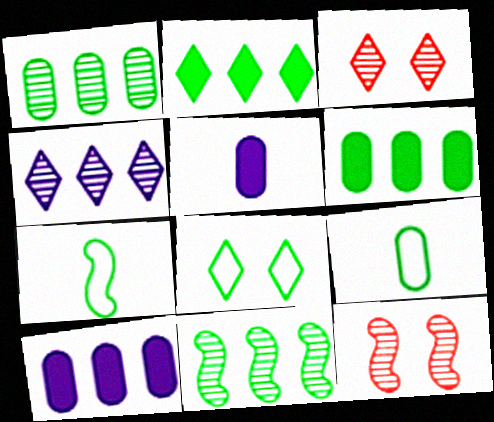[[3, 7, 10]]